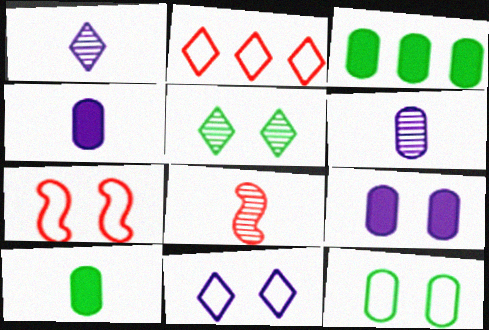[[1, 3, 7], 
[3, 8, 11], 
[5, 7, 9], 
[7, 11, 12]]